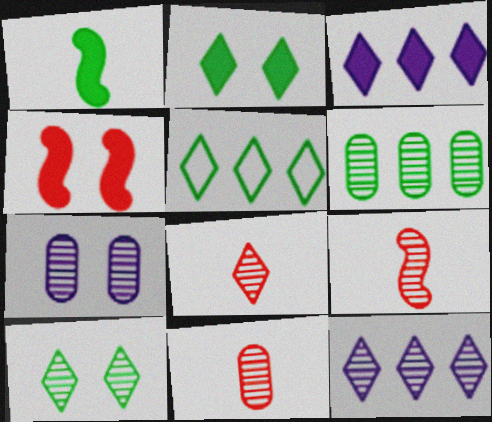[[6, 7, 11], 
[8, 9, 11], 
[8, 10, 12]]